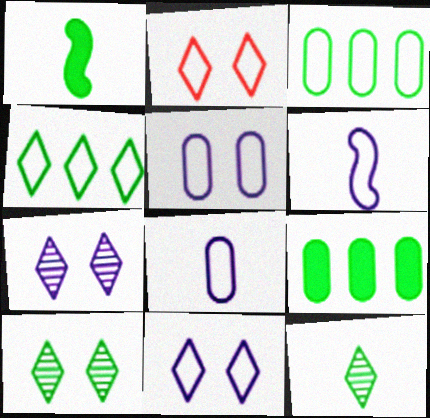[[1, 3, 10], 
[2, 3, 6]]